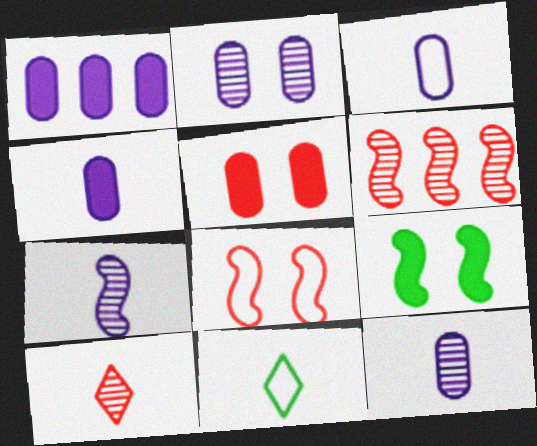[[1, 2, 3], 
[3, 4, 12]]